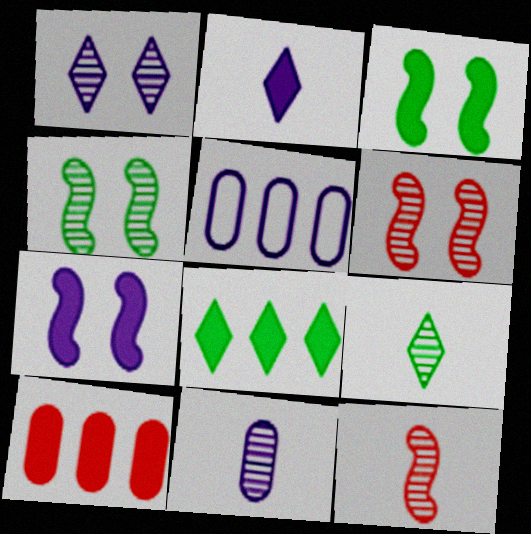[[2, 3, 10], 
[9, 11, 12]]